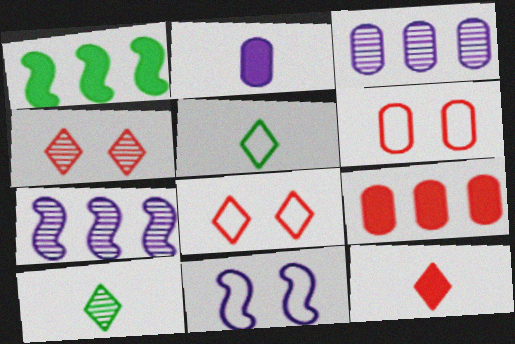[[9, 10, 11]]